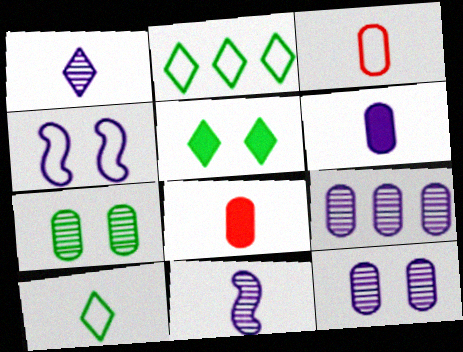[[2, 3, 4], 
[8, 10, 11]]